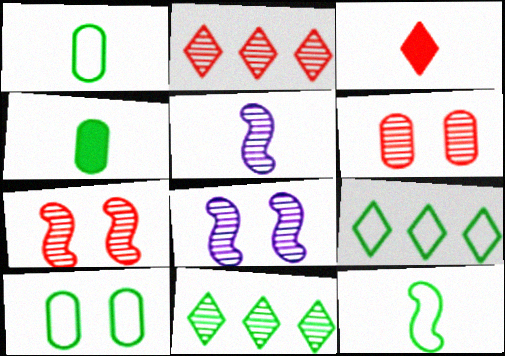[[1, 3, 5], 
[5, 6, 11], 
[9, 10, 12]]